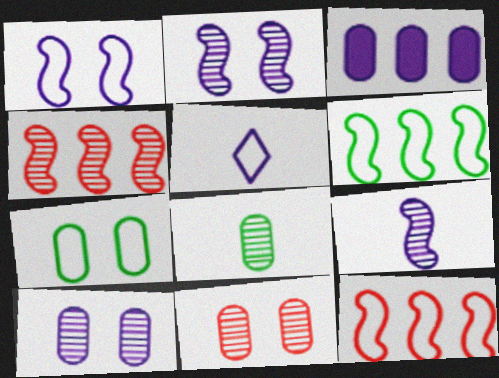[[2, 3, 5], 
[5, 7, 12]]